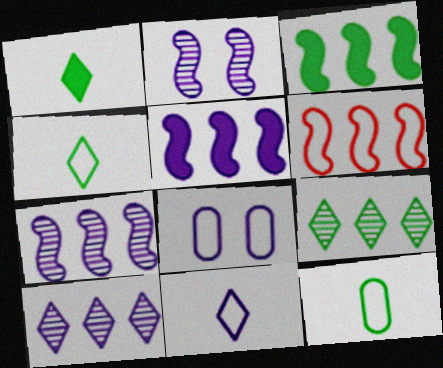[[3, 6, 7], 
[4, 6, 8]]